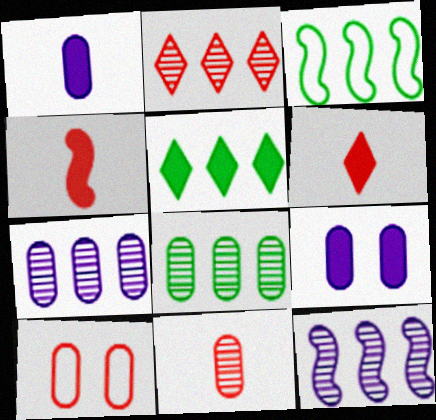[[1, 8, 10], 
[2, 4, 10], 
[2, 8, 12], 
[3, 5, 8], 
[4, 5, 9]]